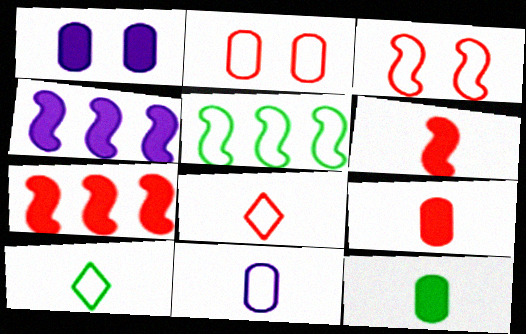[]